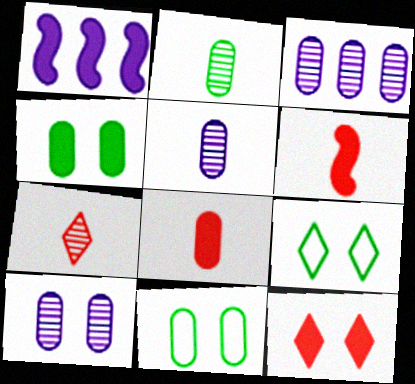[[1, 7, 11], 
[3, 5, 10], 
[3, 6, 9], 
[3, 8, 11]]